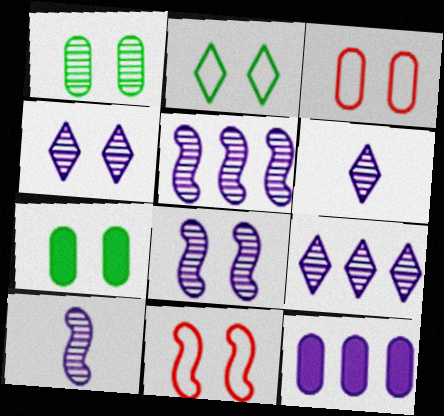[[4, 6, 9], 
[4, 7, 11], 
[5, 8, 10]]